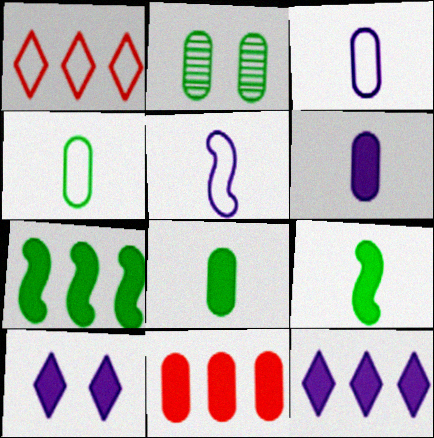[[2, 3, 11], 
[7, 11, 12], 
[9, 10, 11]]